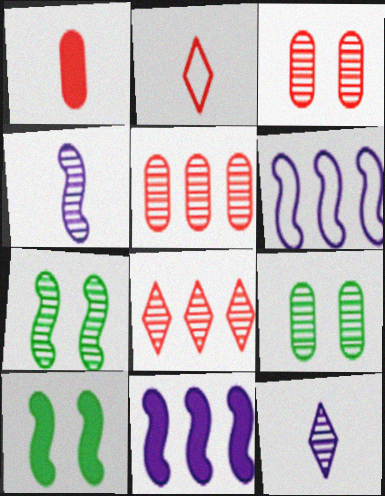[[2, 9, 11], 
[4, 8, 9], 
[5, 7, 12]]